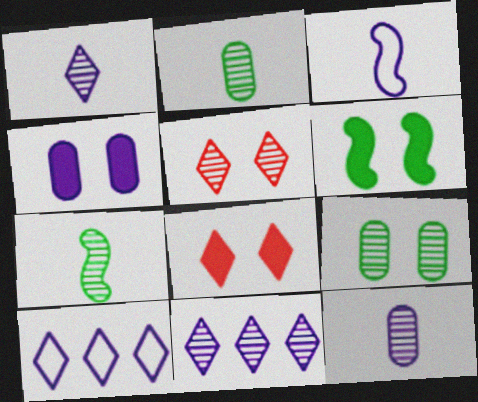[[3, 4, 11], 
[4, 6, 8]]